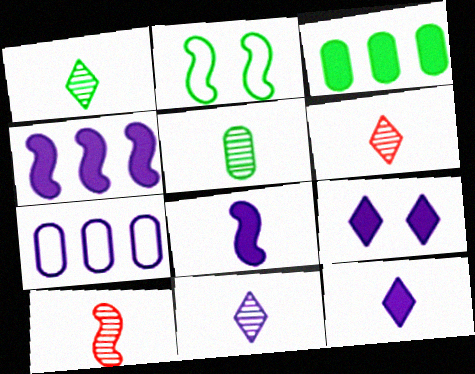[[1, 2, 3], 
[1, 6, 11], 
[2, 4, 10], 
[5, 10, 11]]